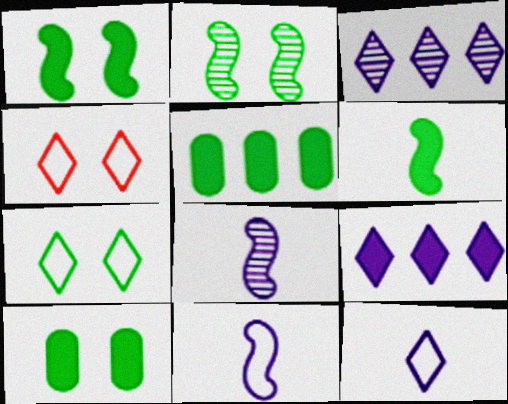[[2, 7, 10], 
[4, 5, 8]]